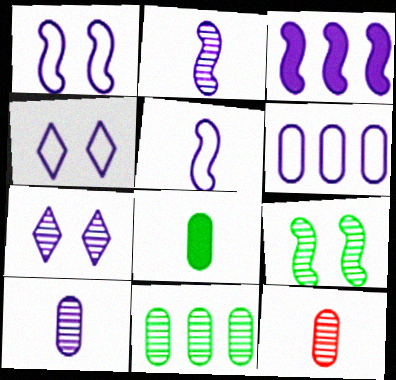[[1, 2, 3], 
[3, 4, 10], 
[4, 5, 6]]